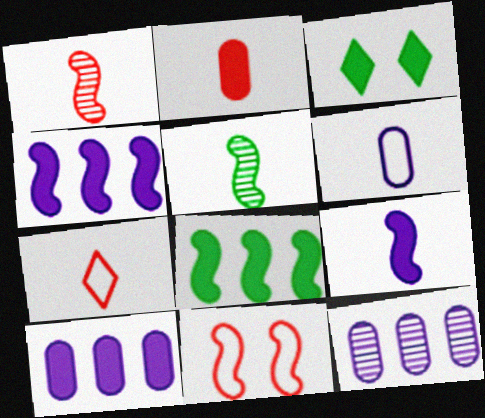[[1, 2, 7], 
[2, 3, 4], 
[4, 5, 11]]